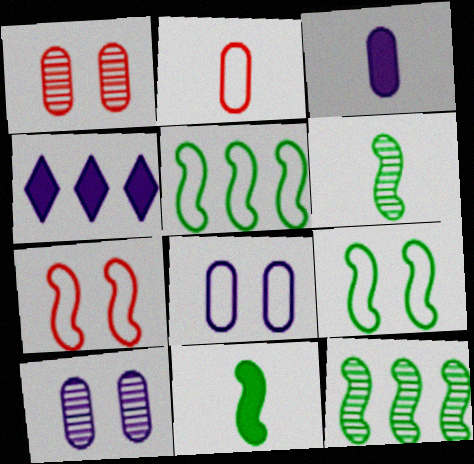[[9, 11, 12]]